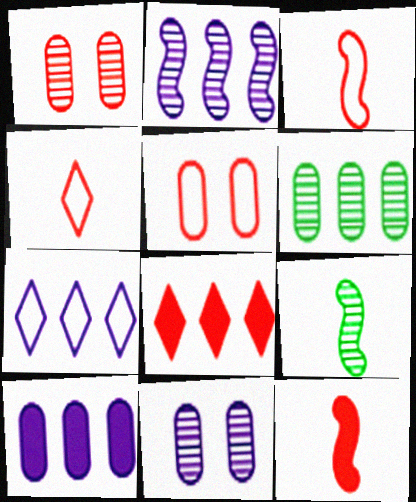[[1, 3, 8], 
[2, 7, 10]]